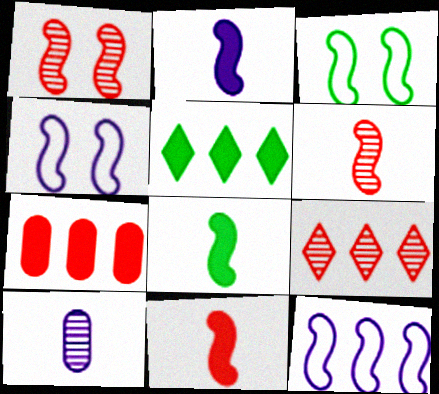[[1, 8, 12], 
[2, 8, 11]]